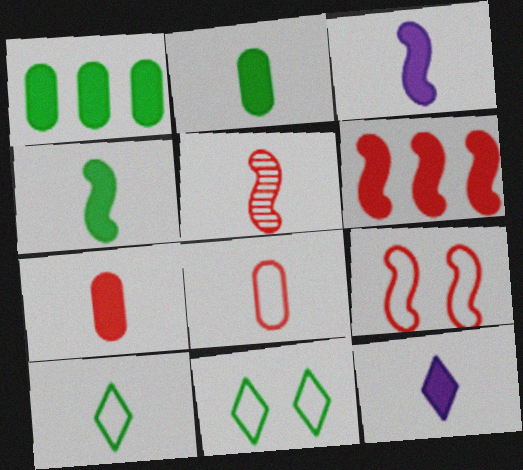[[4, 7, 12], 
[5, 6, 9]]